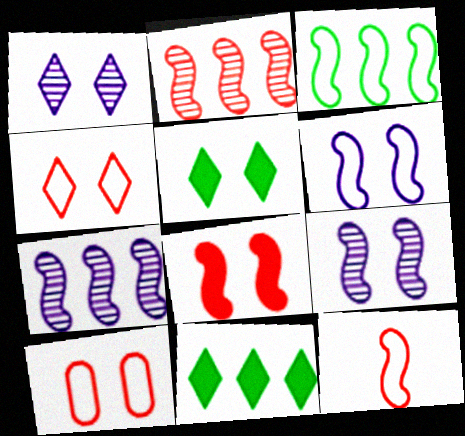[[1, 4, 5], 
[2, 8, 12], 
[3, 6, 12], 
[5, 9, 10]]